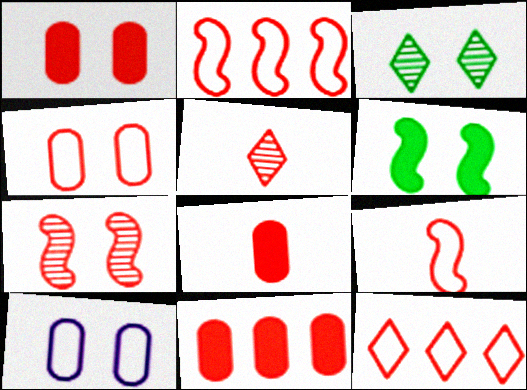[[1, 2, 5], 
[1, 8, 11], 
[4, 9, 12], 
[5, 8, 9], 
[7, 8, 12]]